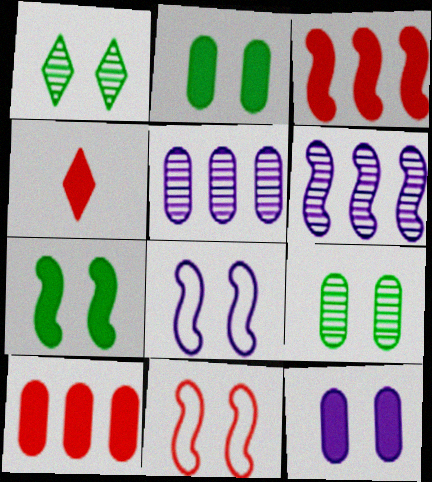[[1, 11, 12]]